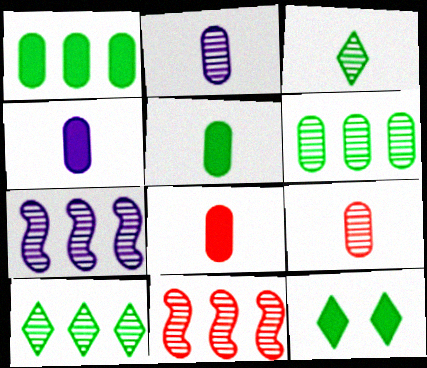[[4, 5, 8]]